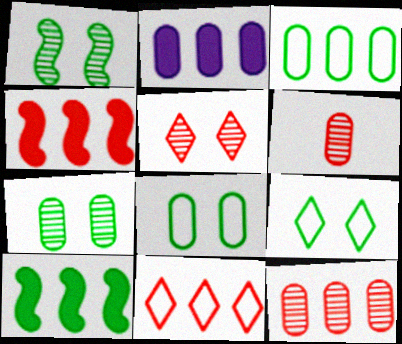[[2, 3, 12], 
[2, 6, 8], 
[4, 11, 12]]